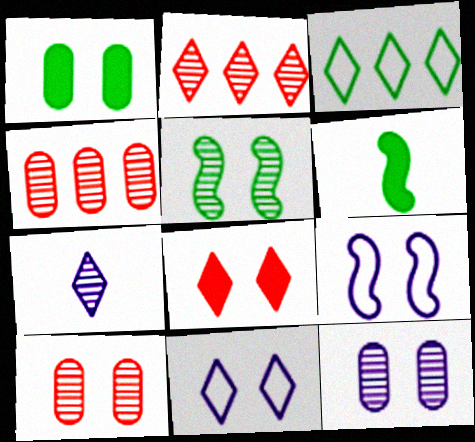[[3, 7, 8], 
[4, 5, 7], 
[4, 6, 11]]